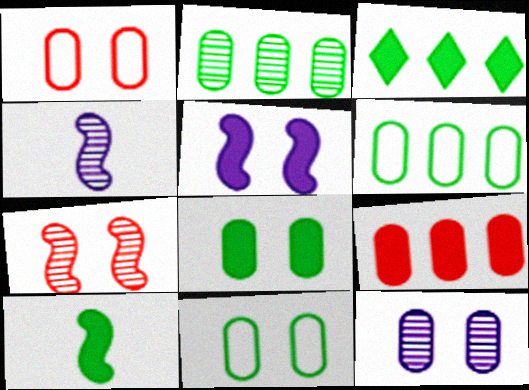[[1, 3, 4], 
[1, 8, 12], 
[3, 8, 10]]